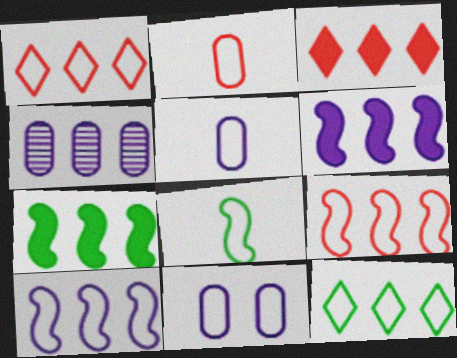[[1, 4, 7], 
[1, 8, 11]]